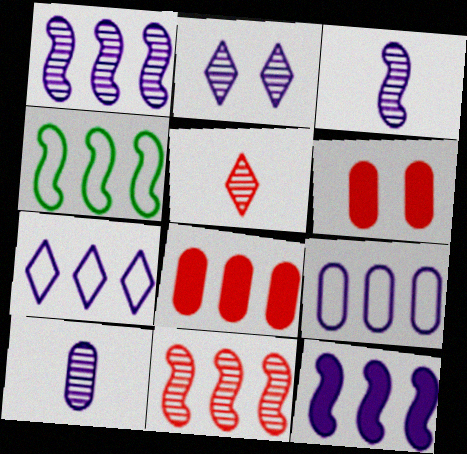[[1, 2, 10], 
[4, 11, 12]]